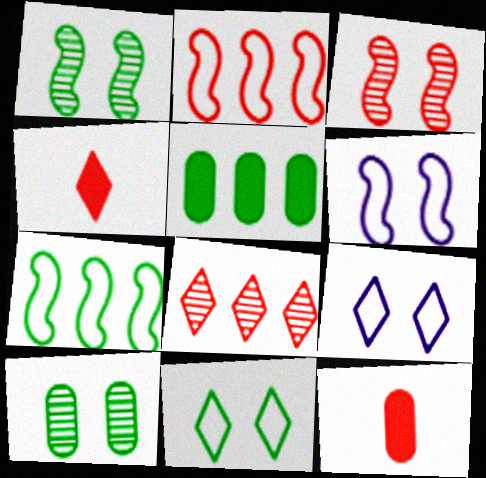[]